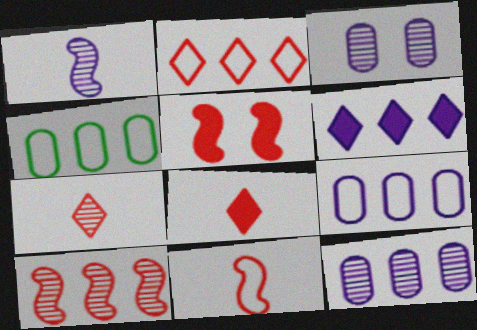[[4, 6, 10], 
[5, 10, 11]]